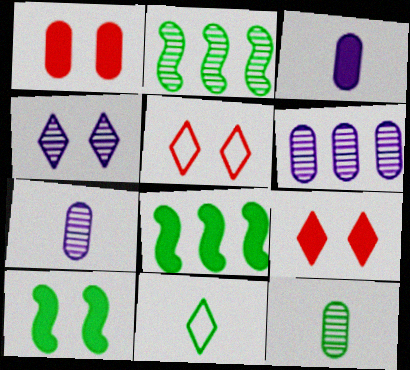[[2, 3, 5], 
[3, 8, 9], 
[5, 7, 8]]